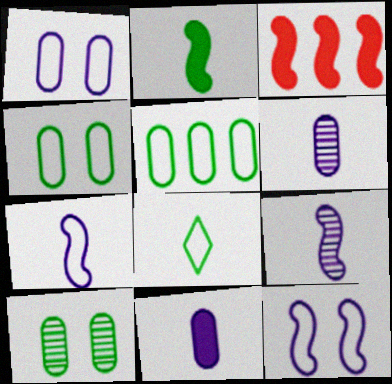[]